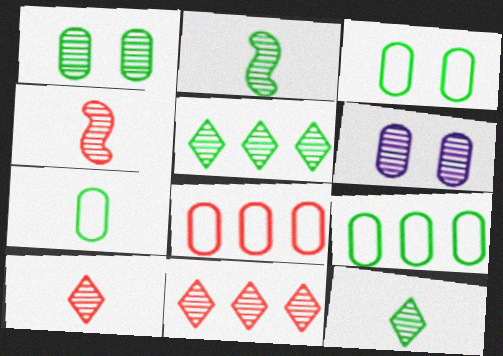[[1, 2, 5], 
[2, 6, 11], 
[3, 7, 9], 
[4, 5, 6]]